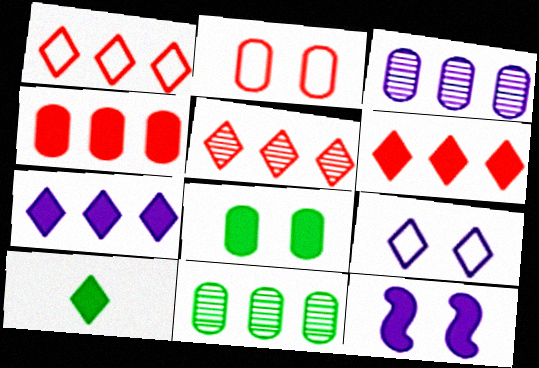[[1, 5, 6], 
[4, 10, 12], 
[5, 9, 10]]